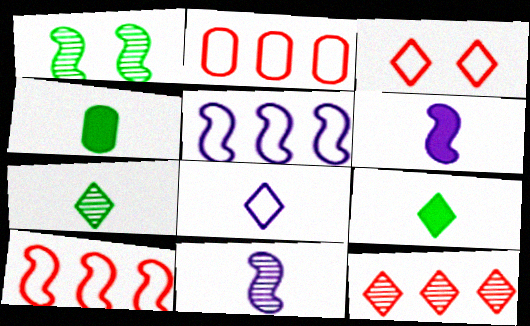[[1, 6, 10]]